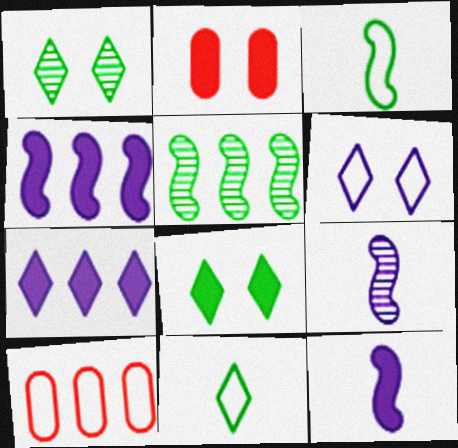[[1, 10, 12], 
[3, 6, 10], 
[5, 7, 10], 
[8, 9, 10]]